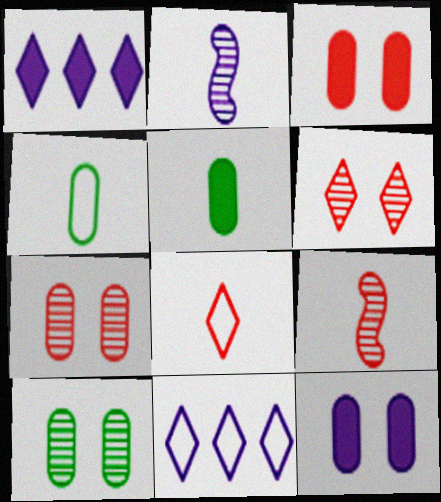[[2, 5, 8], 
[2, 11, 12]]